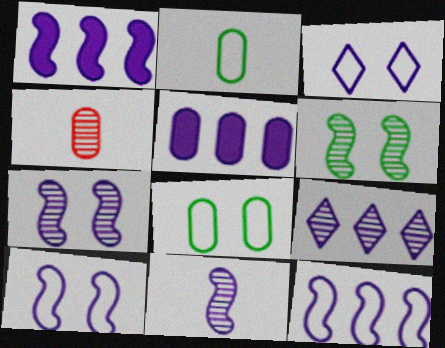[[1, 10, 11], 
[3, 5, 11], 
[4, 5, 8], 
[4, 6, 9], 
[5, 9, 12]]